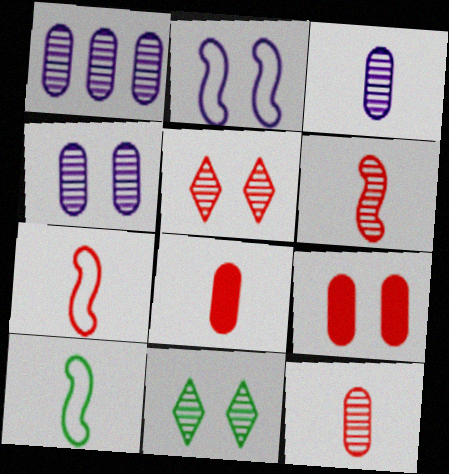[[1, 3, 4], 
[1, 6, 11], 
[2, 9, 11]]